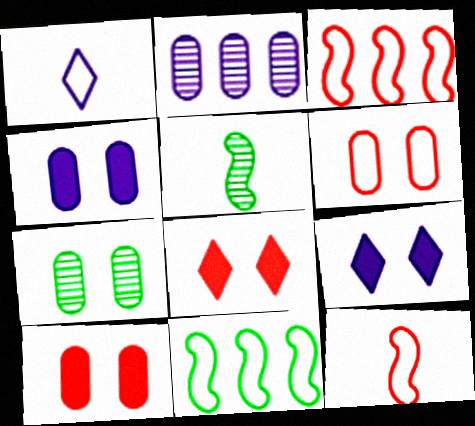[[1, 6, 11], 
[4, 6, 7]]